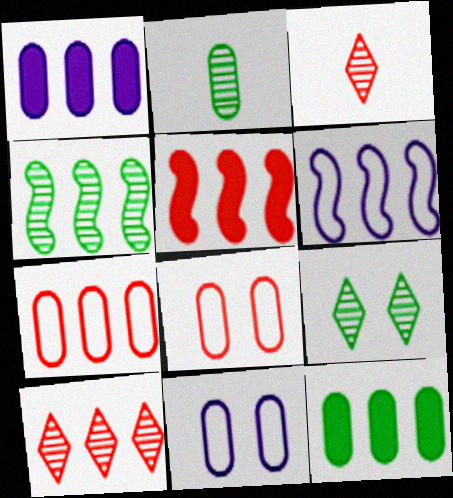[[1, 2, 8], 
[2, 4, 9], 
[3, 5, 8], 
[4, 5, 6], 
[5, 7, 10], 
[6, 10, 12]]